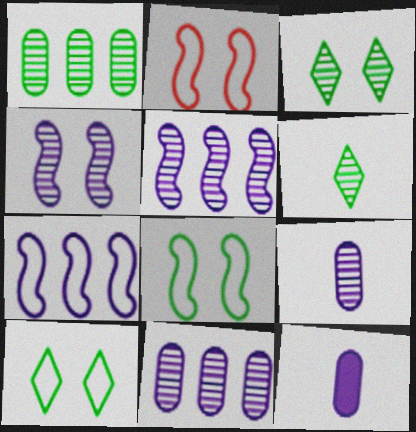[]